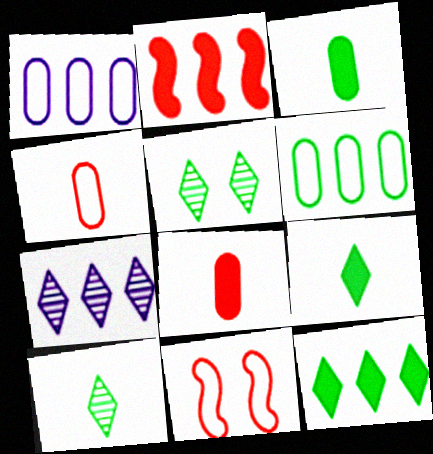[[2, 6, 7], 
[3, 7, 11]]